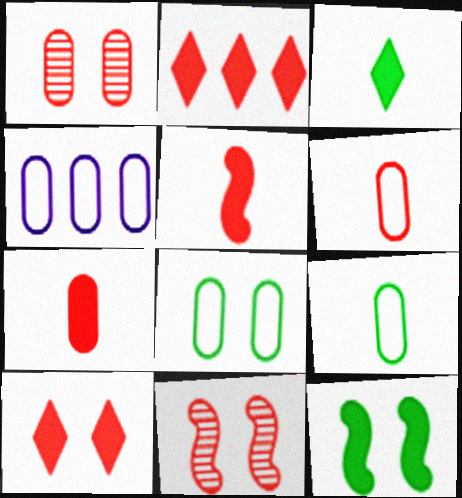[[2, 6, 11], 
[3, 4, 11], 
[4, 6, 8]]